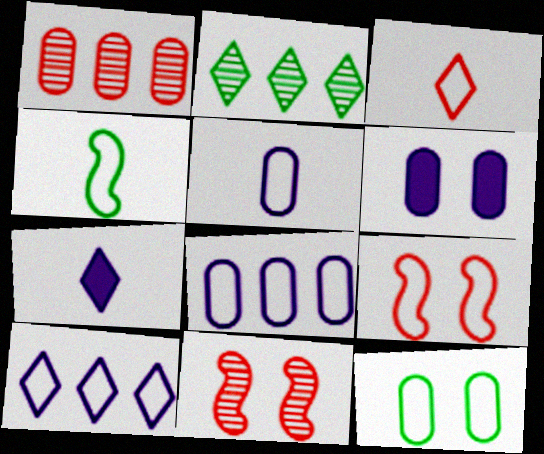[[3, 4, 5]]